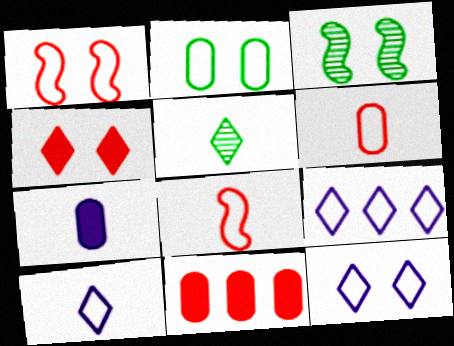[[1, 2, 12], 
[2, 8, 9], 
[3, 10, 11], 
[4, 5, 9], 
[5, 7, 8], 
[9, 10, 12]]